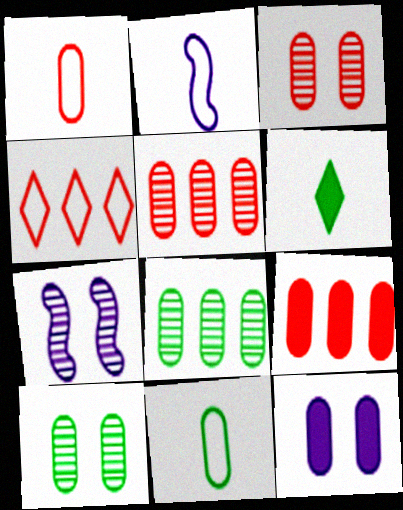[[1, 3, 9], 
[1, 8, 12], 
[5, 11, 12]]